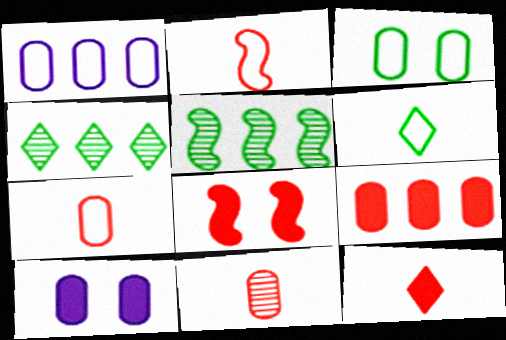[[1, 3, 7], 
[2, 4, 10], 
[2, 11, 12], 
[8, 9, 12]]